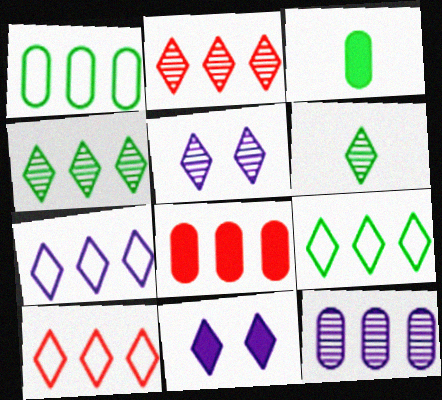[[1, 8, 12], 
[2, 5, 6], 
[6, 10, 11], 
[7, 9, 10]]